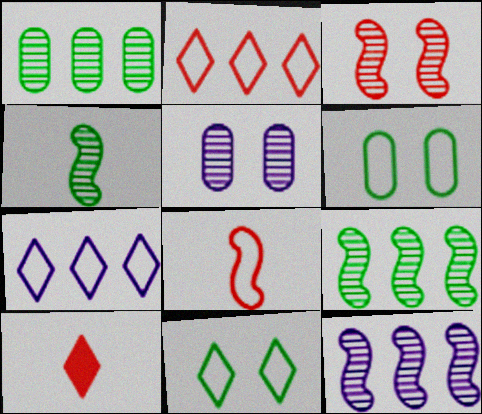[[3, 4, 12], 
[6, 7, 8], 
[6, 10, 12]]